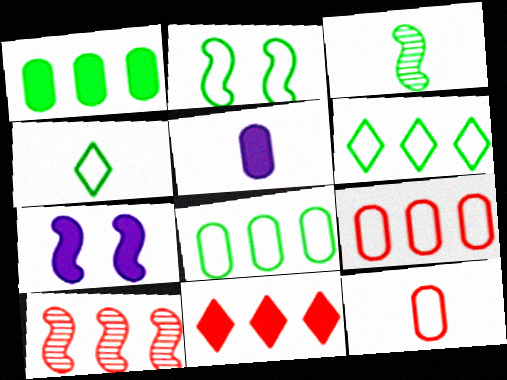[[2, 4, 8], 
[9, 10, 11]]